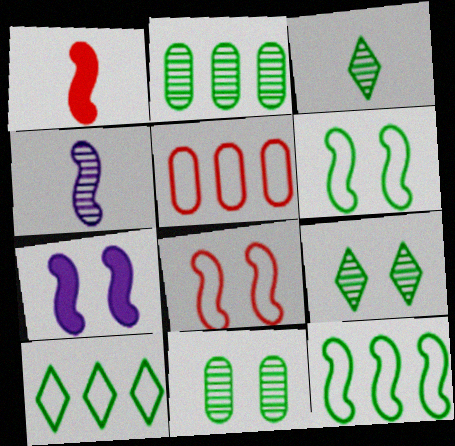[[3, 5, 7]]